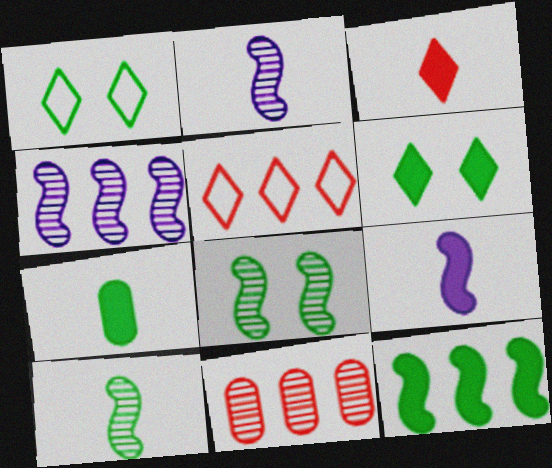[[1, 9, 11], 
[3, 7, 9], 
[6, 7, 12]]